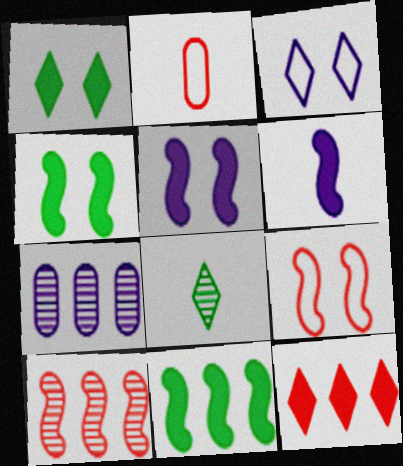[[2, 6, 8], 
[3, 6, 7], 
[3, 8, 12]]